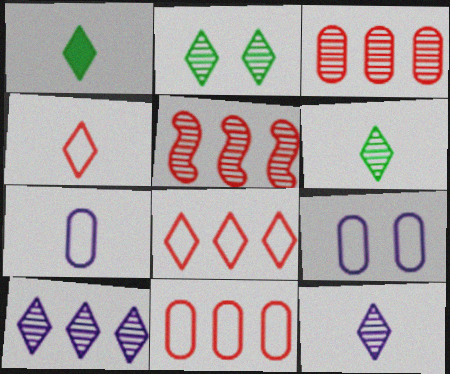[[1, 4, 12], 
[1, 5, 9]]